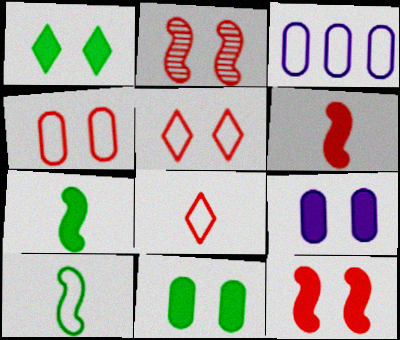[[1, 9, 12], 
[3, 5, 10]]